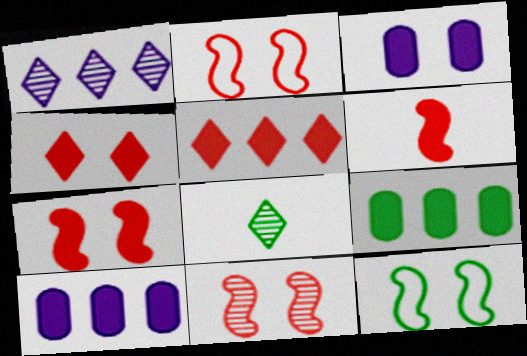[[2, 7, 11], 
[2, 8, 10], 
[8, 9, 12]]